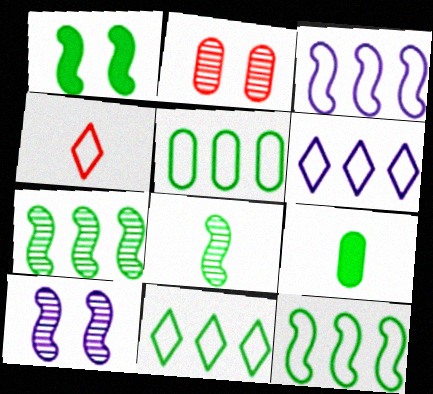[[1, 8, 12], 
[5, 11, 12]]